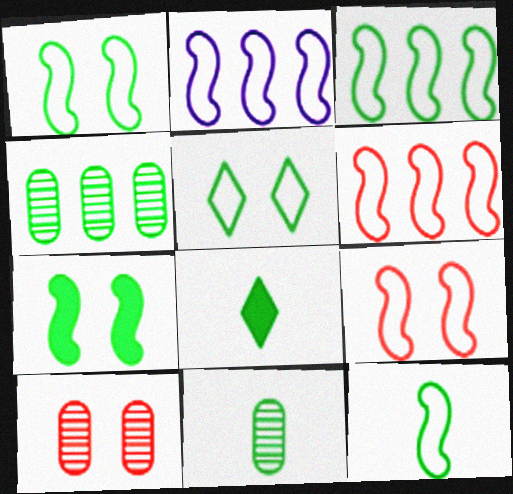[[1, 3, 12], 
[1, 4, 8], 
[2, 3, 6], 
[2, 8, 10], 
[2, 9, 12], 
[8, 11, 12]]